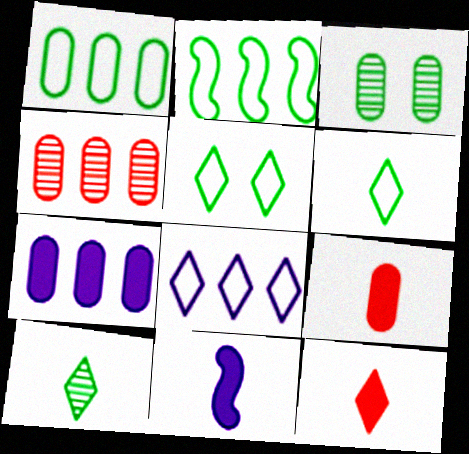[[1, 4, 7], 
[4, 5, 11]]